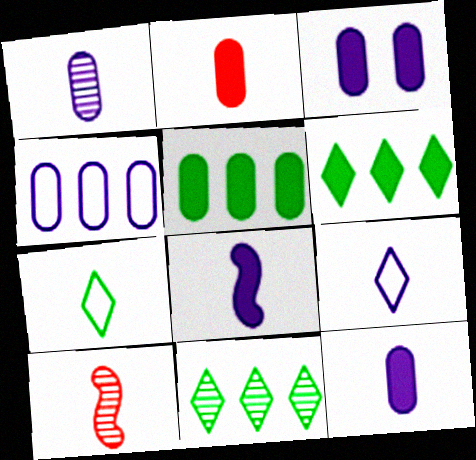[[1, 3, 4], 
[1, 8, 9], 
[2, 3, 5], 
[7, 10, 12]]